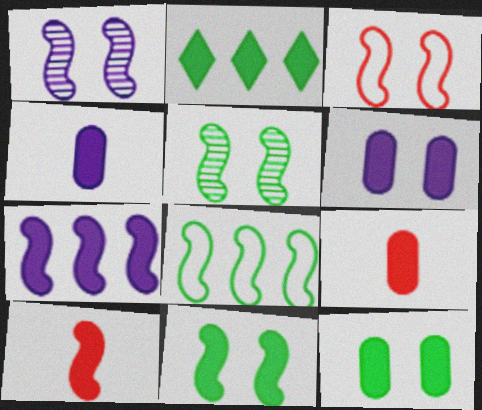[[1, 3, 11], 
[1, 8, 10], 
[2, 6, 10], 
[7, 10, 11]]